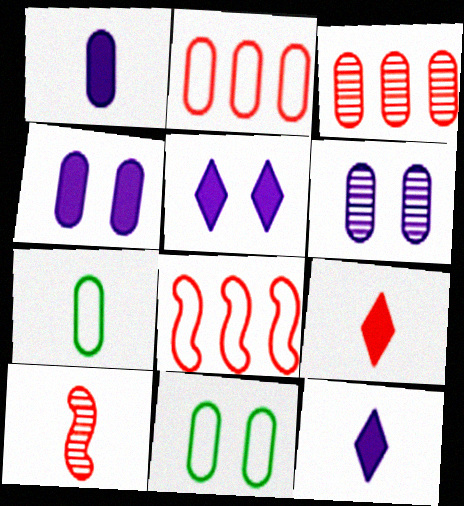[[1, 3, 11], 
[3, 4, 7], 
[7, 10, 12]]